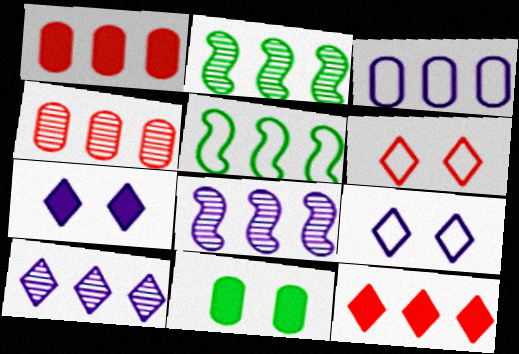[[1, 5, 10], 
[2, 3, 12], 
[2, 4, 10]]